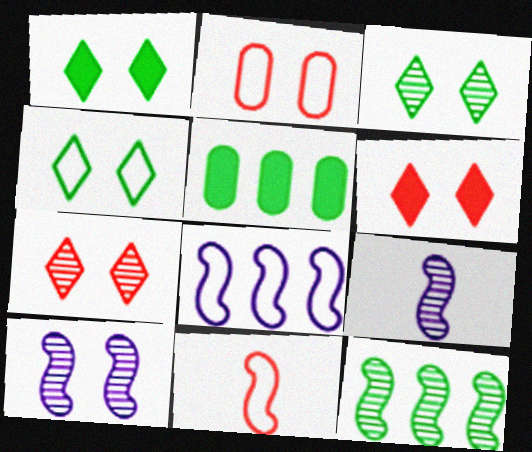[[1, 2, 10], 
[1, 3, 4]]